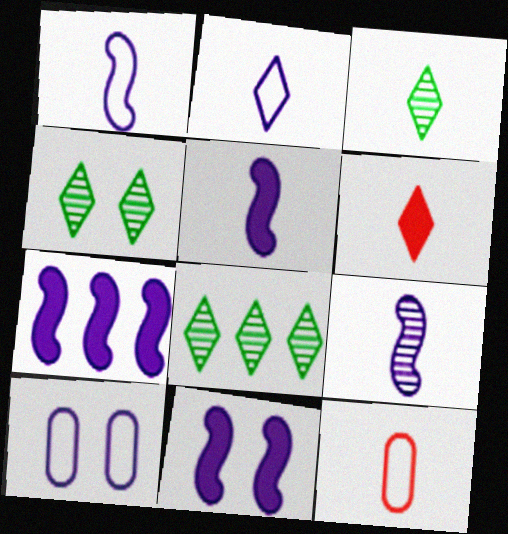[[1, 5, 9], 
[2, 3, 6], 
[3, 4, 8], 
[3, 5, 12], 
[4, 7, 12], 
[5, 7, 11], 
[8, 11, 12]]